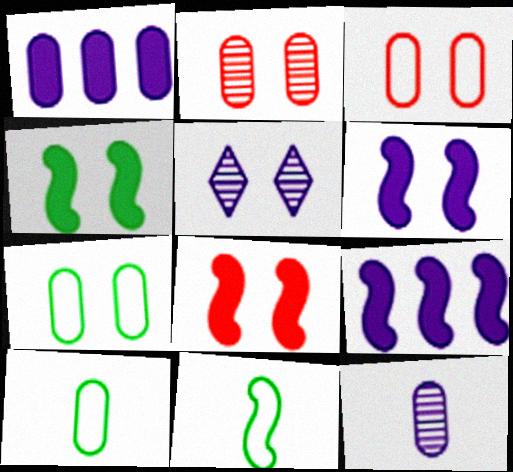[[1, 2, 10], 
[3, 4, 5], 
[4, 6, 8], 
[5, 7, 8]]